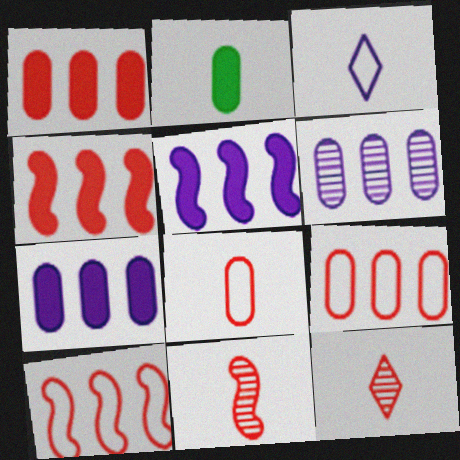[[2, 3, 11]]